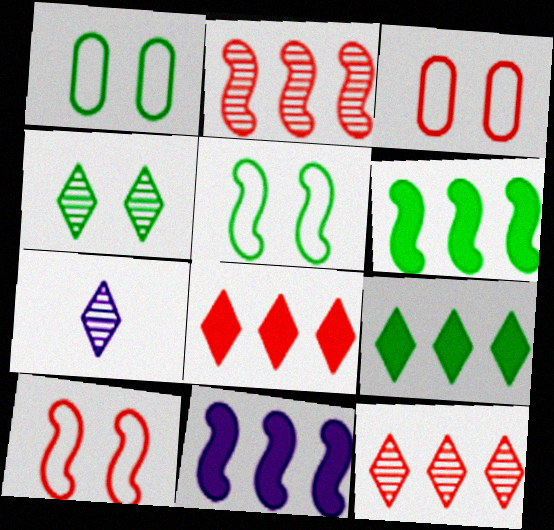[[3, 6, 7], 
[4, 7, 12]]